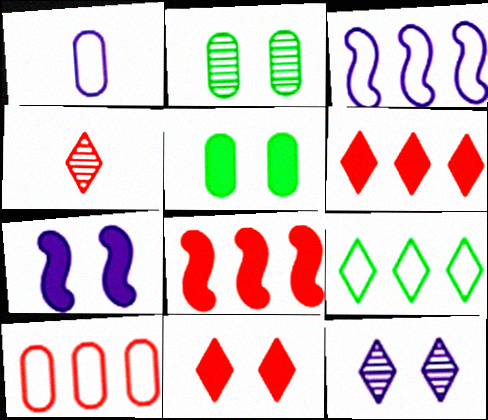[[3, 4, 5], 
[3, 9, 10], 
[5, 7, 11]]